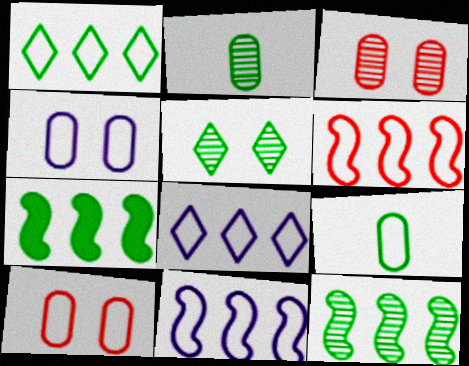[[2, 5, 12], 
[5, 7, 9]]